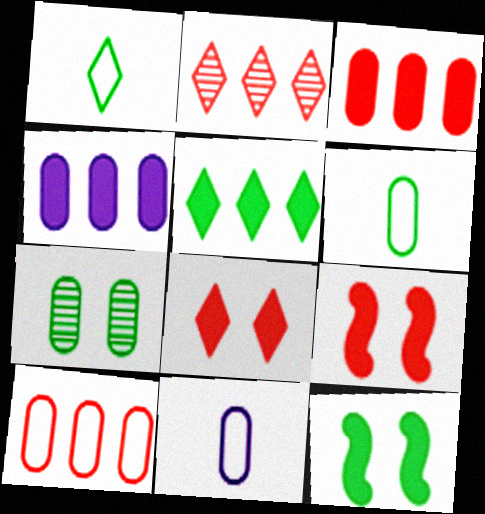[[2, 11, 12], 
[3, 7, 11]]